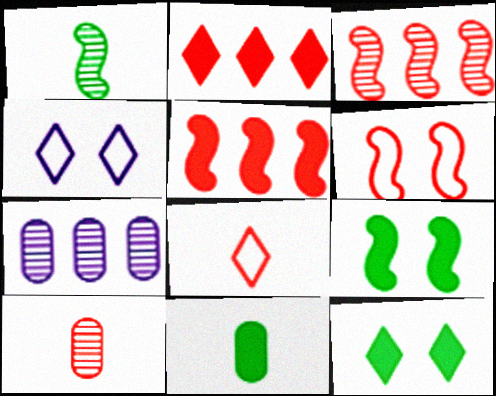[[2, 6, 10], 
[3, 4, 11], 
[7, 8, 9]]